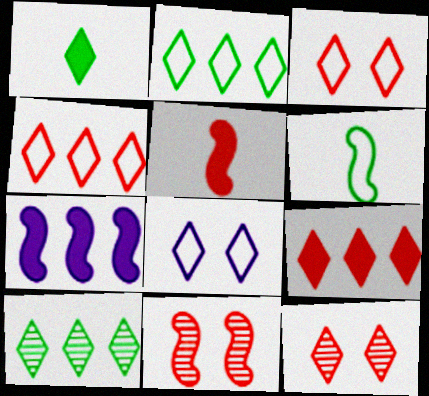[[6, 7, 11]]